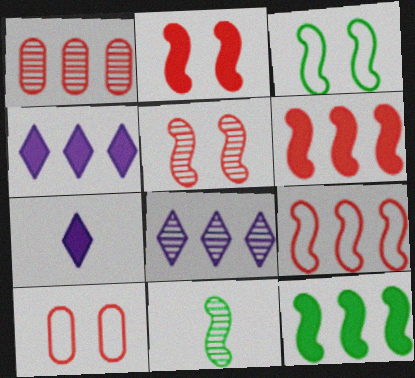[[1, 3, 7], 
[3, 11, 12], 
[4, 10, 11]]